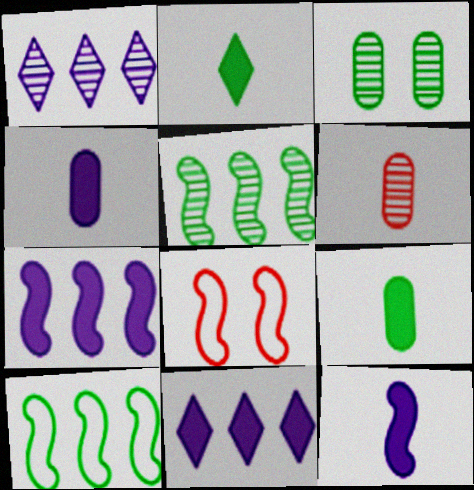[[1, 8, 9], 
[2, 3, 10], 
[5, 8, 12]]